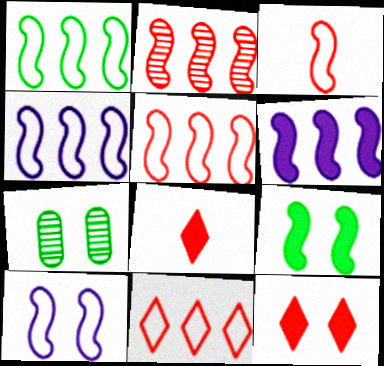[[1, 2, 6], 
[1, 3, 10], 
[1, 4, 5], 
[4, 7, 8], 
[7, 10, 12]]